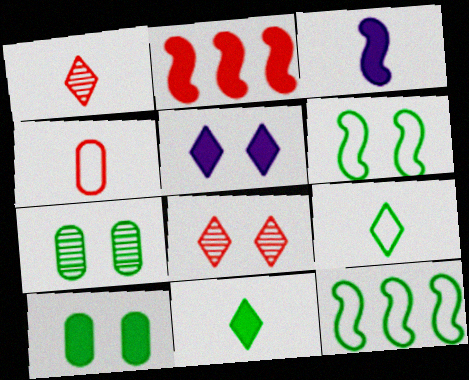[[2, 4, 8], 
[7, 11, 12]]